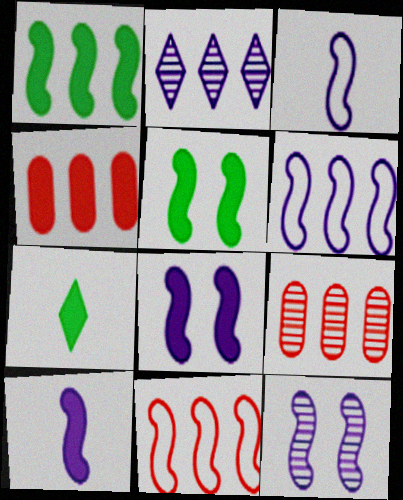[[4, 7, 8], 
[6, 10, 12]]